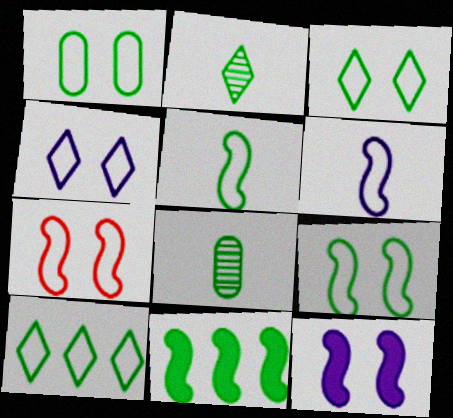[[1, 2, 11], 
[1, 3, 9], 
[1, 4, 7], 
[1, 5, 10], 
[3, 8, 11]]